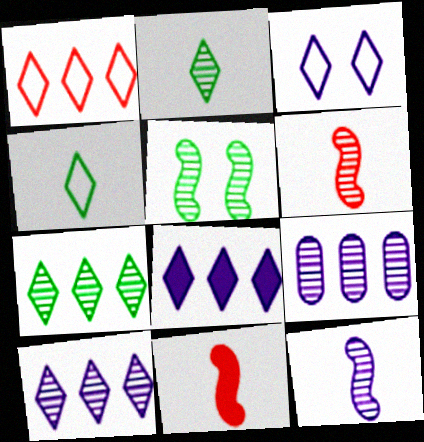[[1, 3, 4], 
[1, 7, 8]]